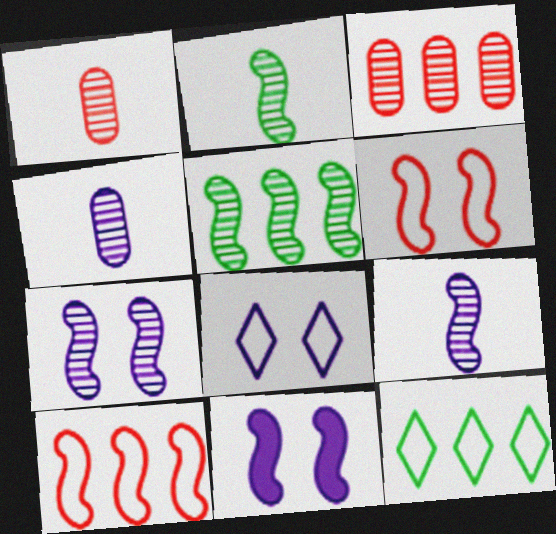[[1, 11, 12], 
[2, 10, 11]]